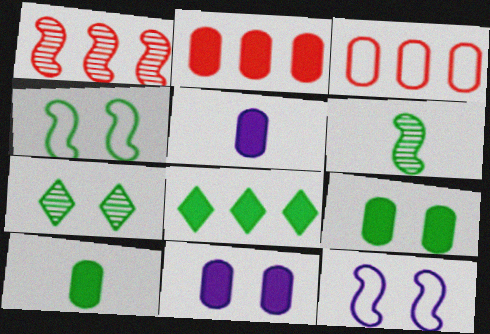[[2, 5, 9], 
[2, 10, 11], 
[4, 7, 9]]